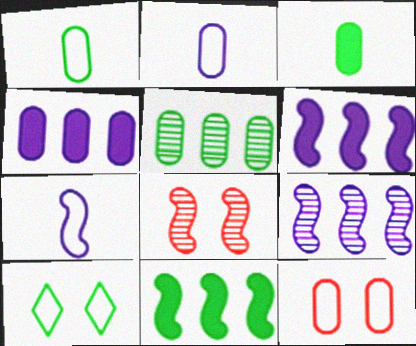[[7, 8, 11]]